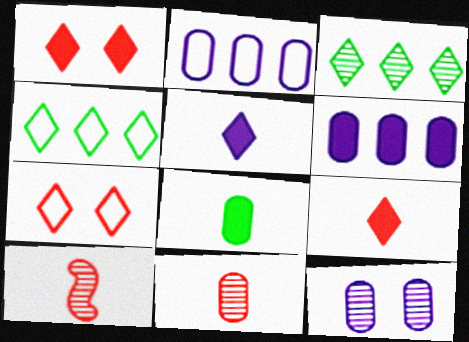[[3, 5, 7], 
[3, 10, 12]]